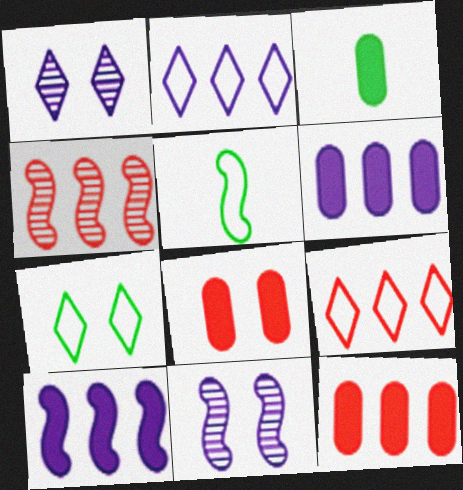[[1, 5, 12], 
[3, 6, 8], 
[3, 9, 11], 
[4, 9, 12], 
[7, 8, 11]]